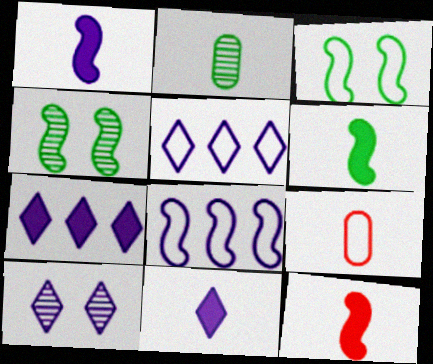[[1, 6, 12], 
[3, 5, 9], 
[4, 7, 9], 
[4, 8, 12], 
[5, 10, 11]]